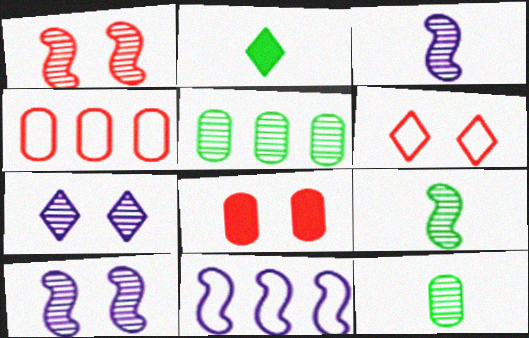[[1, 6, 8], 
[2, 4, 10]]